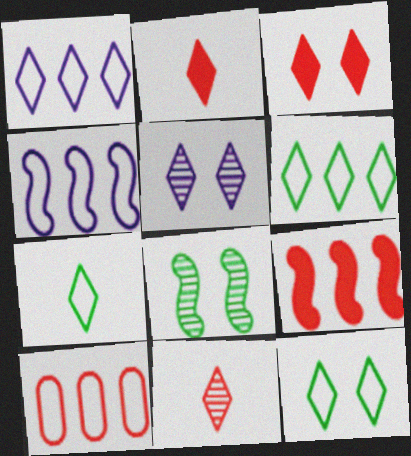[[2, 5, 6], 
[3, 5, 12], 
[4, 6, 10], 
[6, 7, 12]]